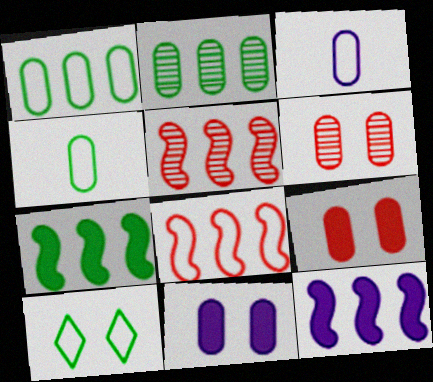[[2, 3, 9], 
[3, 8, 10]]